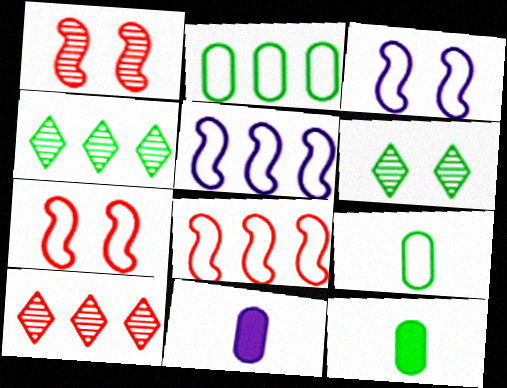[[3, 10, 12], 
[4, 7, 11], 
[6, 8, 11]]